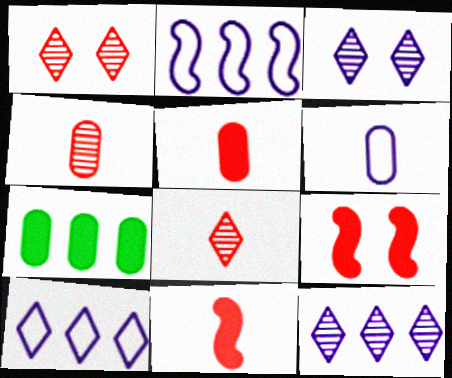[]